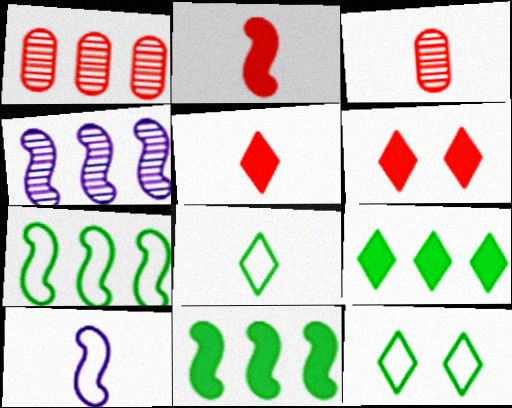[]